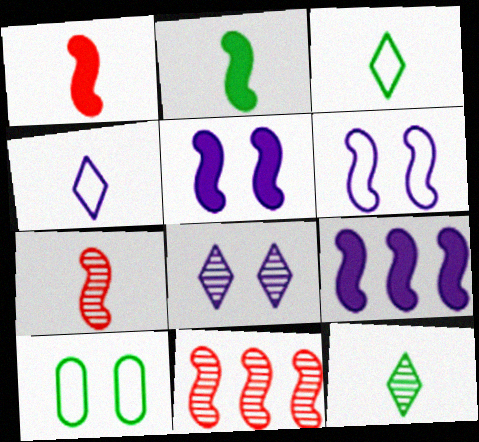[[2, 6, 11]]